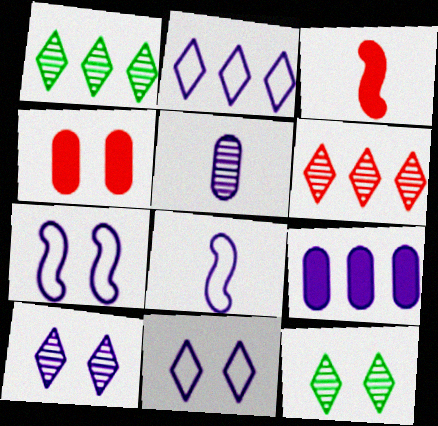[[1, 4, 8], 
[4, 7, 12], 
[8, 9, 10]]